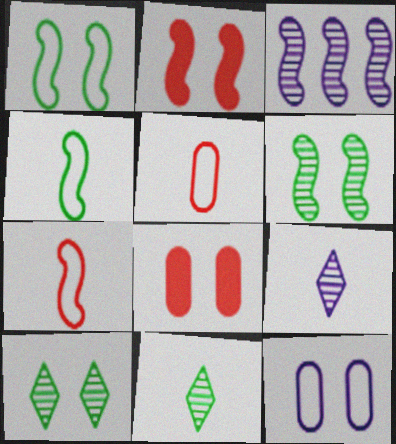[[2, 3, 4], 
[2, 10, 12]]